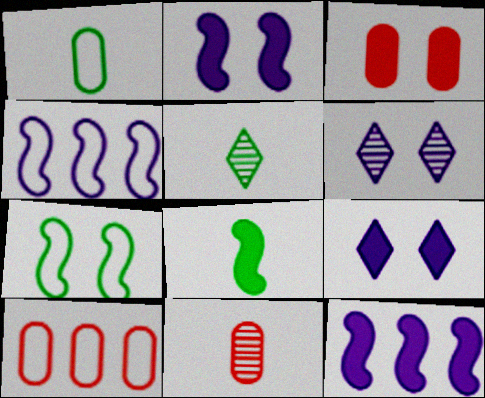[[1, 5, 8], 
[2, 5, 10], 
[3, 4, 5], 
[3, 6, 7], 
[3, 10, 11], 
[6, 8, 10]]